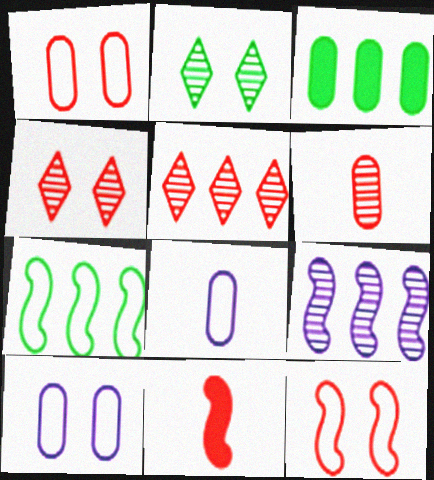[[1, 5, 11], 
[2, 6, 9], 
[3, 6, 10]]